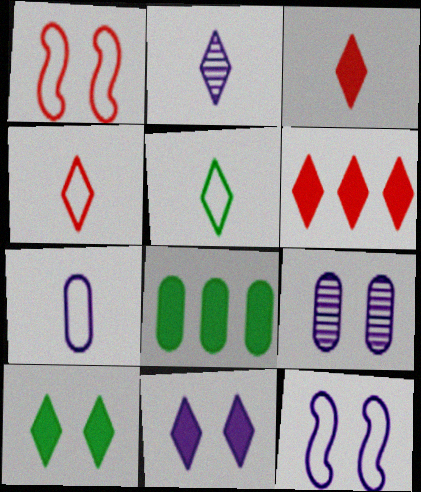[[1, 2, 8], 
[1, 9, 10], 
[2, 3, 5], 
[9, 11, 12]]